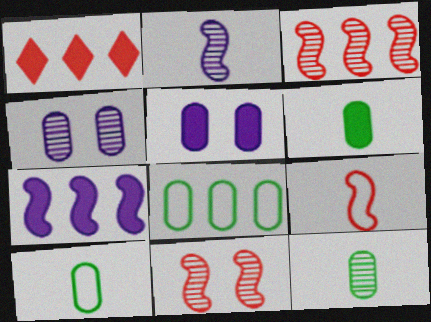[[6, 10, 12]]